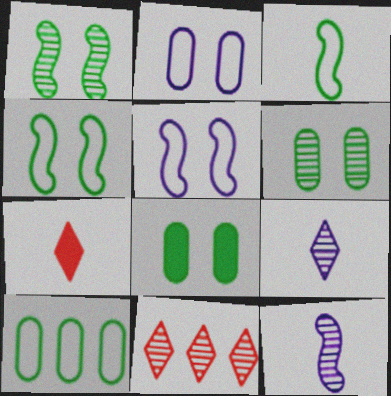[[6, 11, 12]]